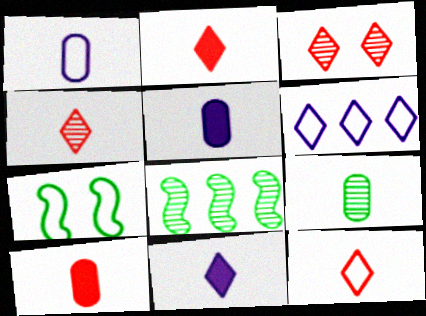[[1, 9, 10], 
[2, 4, 12]]